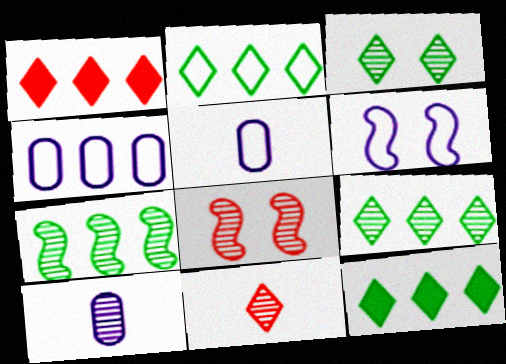[[1, 4, 7], 
[2, 9, 12], 
[5, 8, 12], 
[8, 9, 10]]